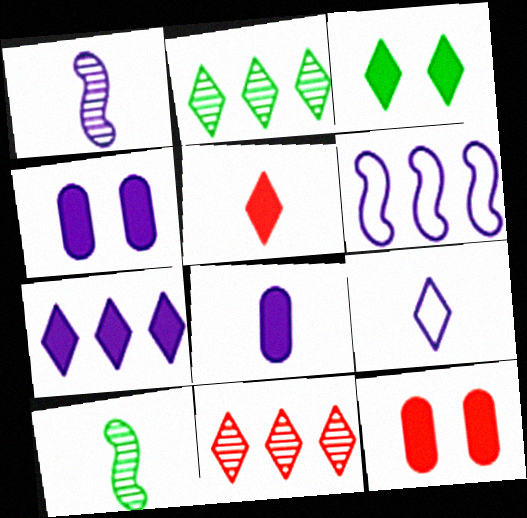[[1, 8, 9], 
[3, 5, 7], 
[3, 9, 11]]